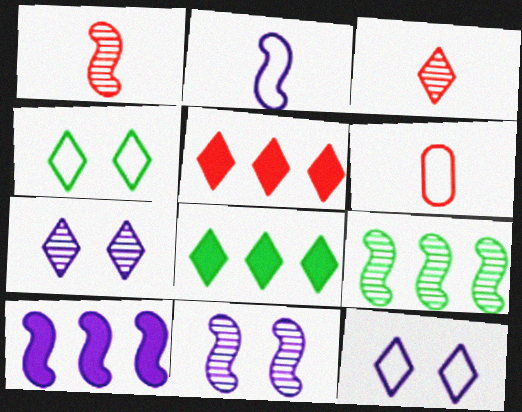[[1, 9, 11], 
[2, 10, 11], 
[3, 8, 12], 
[6, 8, 11]]